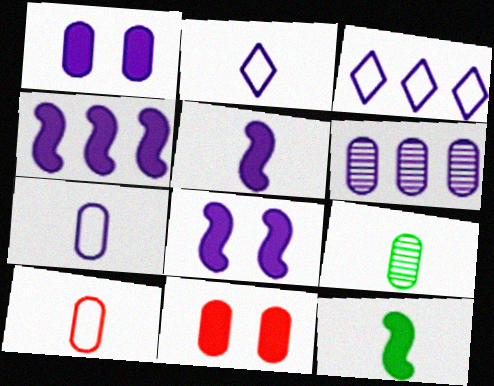[[1, 6, 7], 
[2, 6, 8], 
[3, 4, 6], 
[4, 5, 8]]